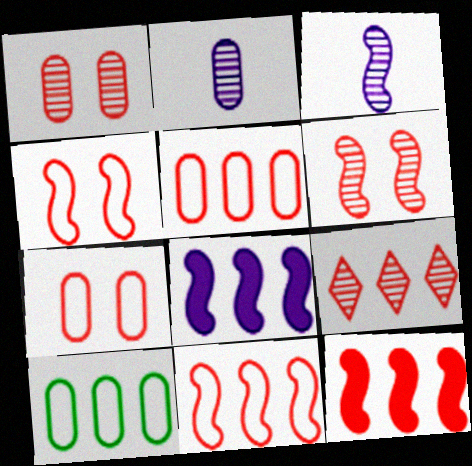[[5, 9, 12], 
[8, 9, 10]]